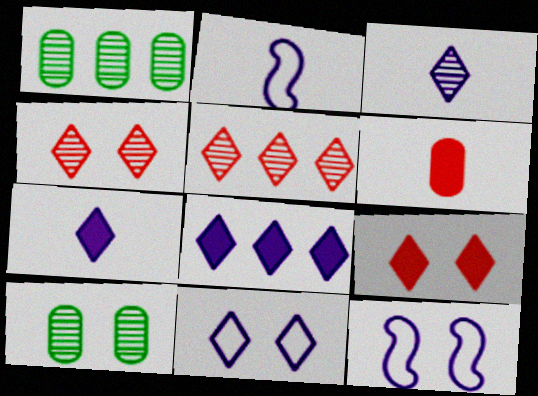[[1, 2, 9], 
[3, 8, 11], 
[9, 10, 12]]